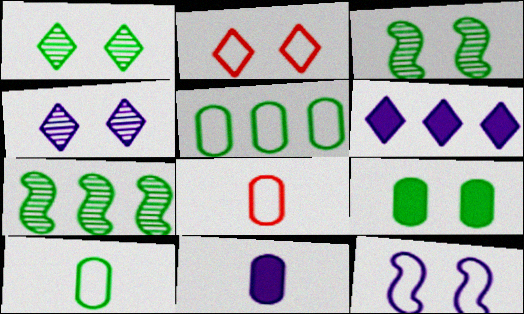[[2, 7, 11], 
[3, 6, 8]]